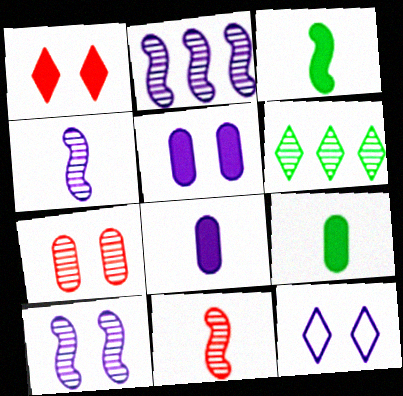[[2, 4, 10], 
[2, 8, 12], 
[4, 6, 7], 
[5, 10, 12]]